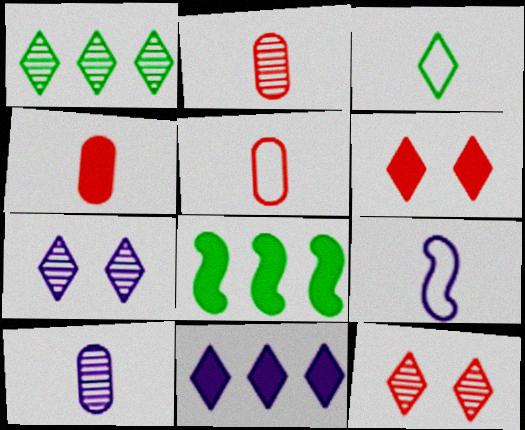[[2, 4, 5], 
[3, 5, 9], 
[3, 11, 12], 
[5, 7, 8]]